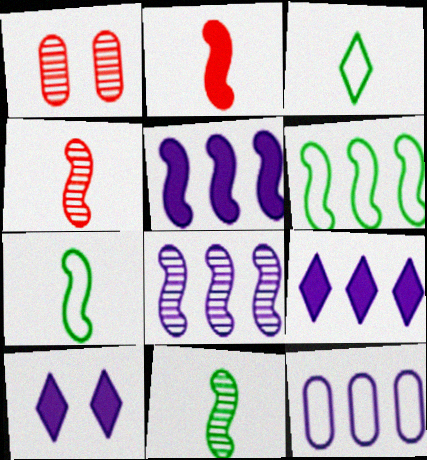[[1, 3, 5], 
[1, 7, 9], 
[8, 9, 12]]